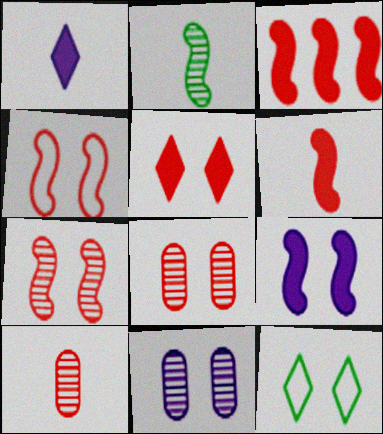[[4, 5, 8], 
[8, 9, 12]]